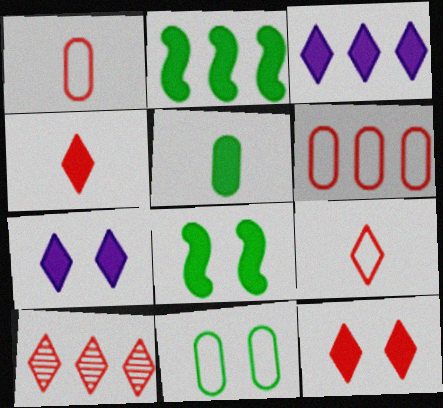[[9, 10, 12]]